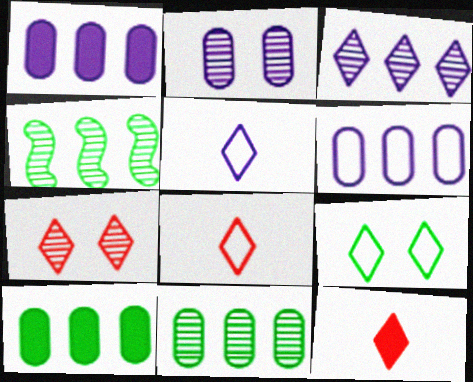[[3, 9, 12]]